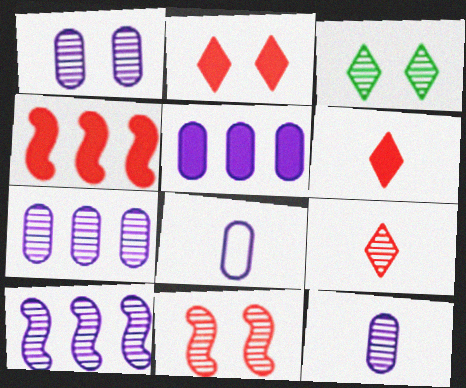[[1, 3, 11], 
[1, 5, 8], 
[1, 7, 12], 
[3, 4, 8]]